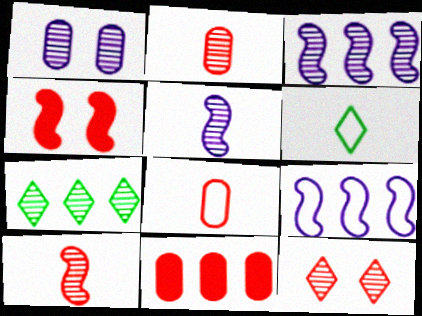[[1, 7, 10], 
[7, 9, 11]]